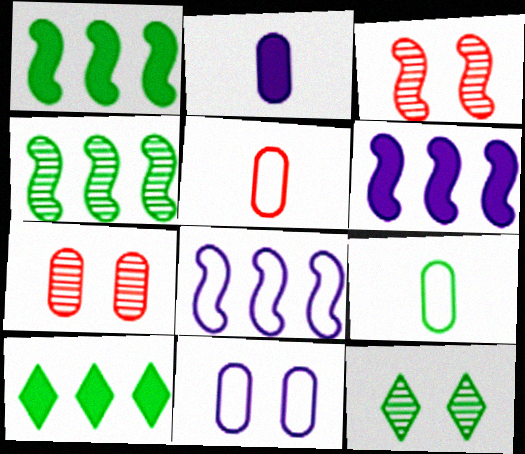[[1, 9, 12], 
[5, 6, 12]]